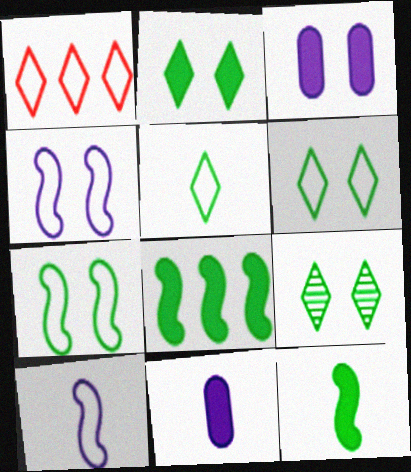[[2, 6, 9]]